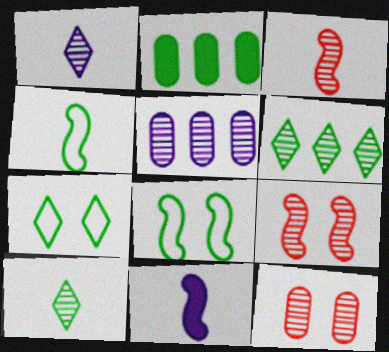[[2, 8, 10], 
[3, 4, 11], 
[5, 9, 10]]